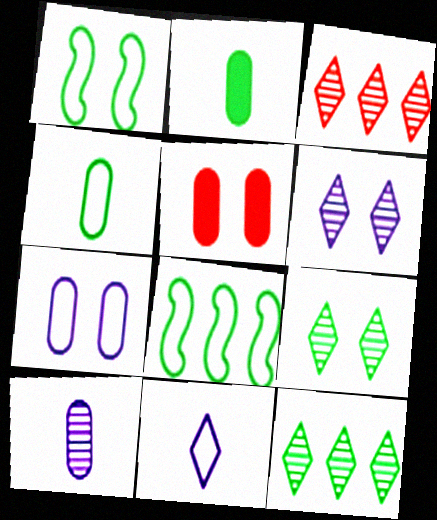[[1, 2, 12], 
[1, 5, 6], 
[2, 8, 9]]